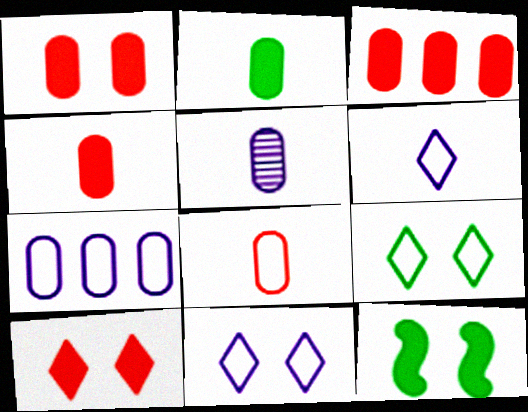[[1, 3, 4], 
[2, 5, 8]]